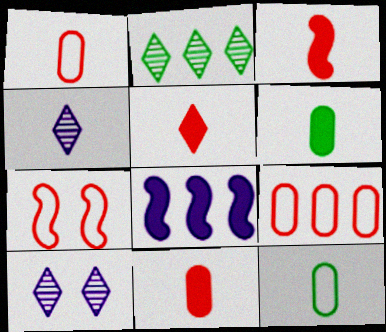[[2, 8, 9], 
[3, 4, 12], 
[3, 5, 11]]